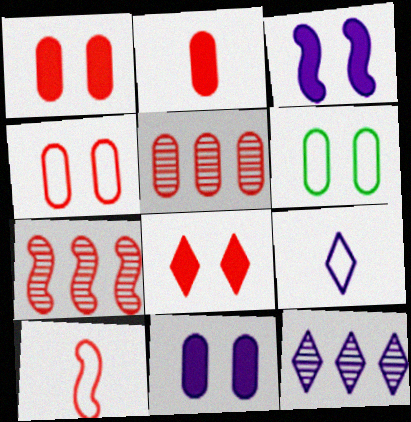[[2, 4, 5], 
[5, 8, 10]]